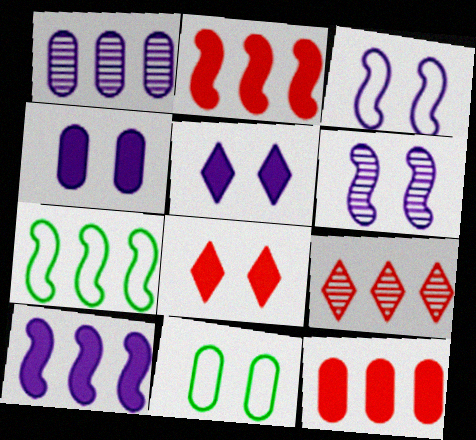[[6, 8, 11]]